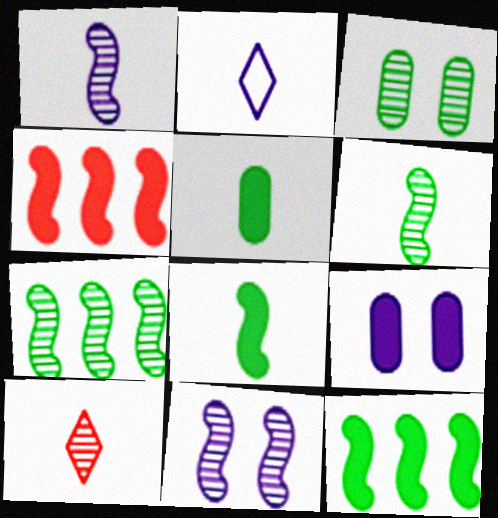[[2, 3, 4]]